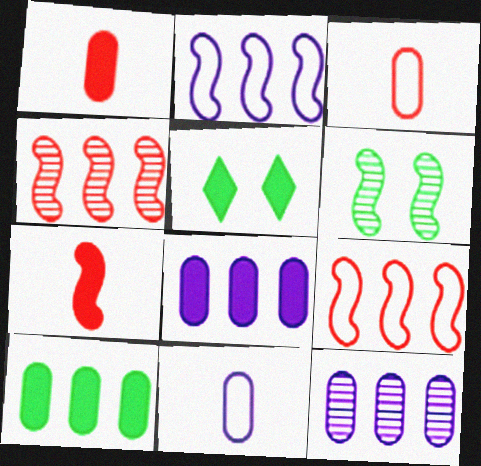[[2, 6, 7], 
[4, 5, 11], 
[5, 7, 8]]